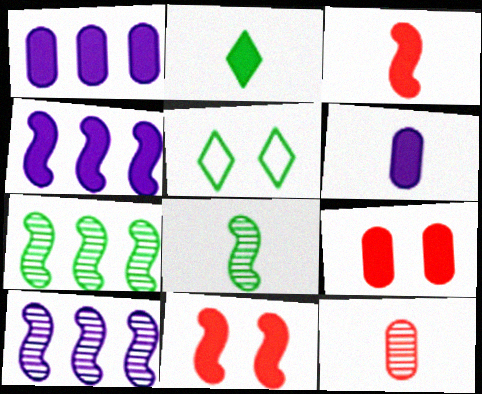[[1, 2, 11], 
[2, 3, 6], 
[2, 4, 9], 
[4, 5, 12]]